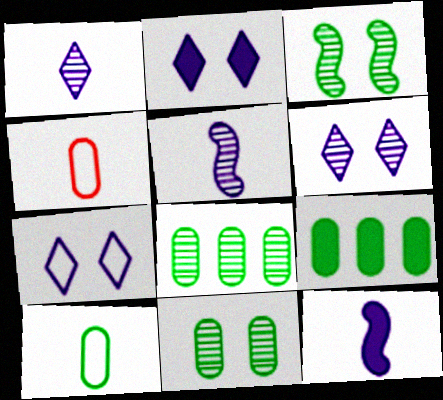[[2, 6, 7], 
[9, 10, 11]]